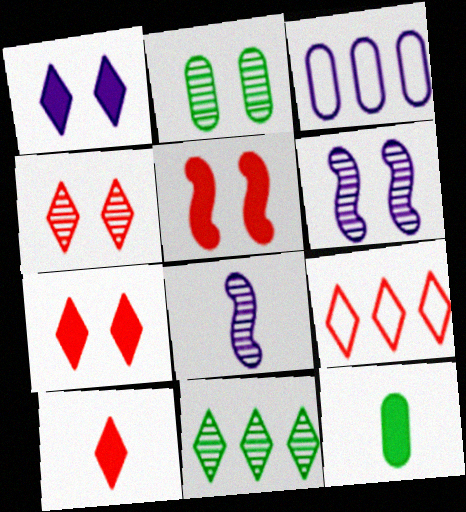[[1, 3, 8], 
[2, 4, 6], 
[4, 9, 10], 
[6, 9, 12]]